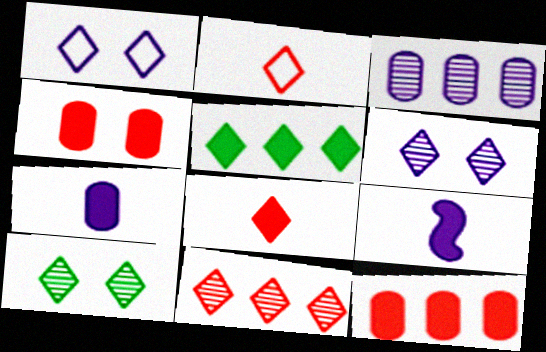[[1, 3, 9], 
[2, 5, 6], 
[4, 5, 9]]